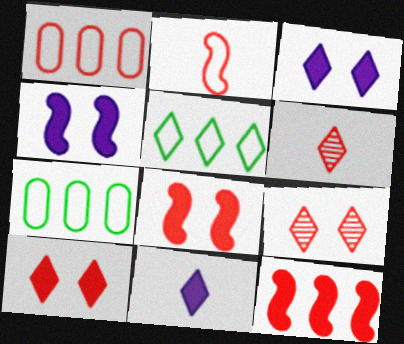[[1, 6, 8], 
[3, 5, 6], 
[4, 6, 7], 
[5, 9, 11]]